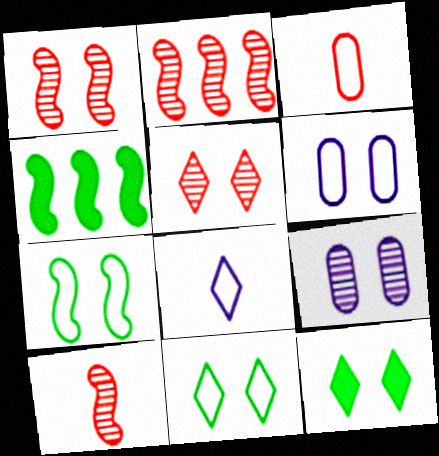[[1, 2, 10], 
[1, 6, 12]]